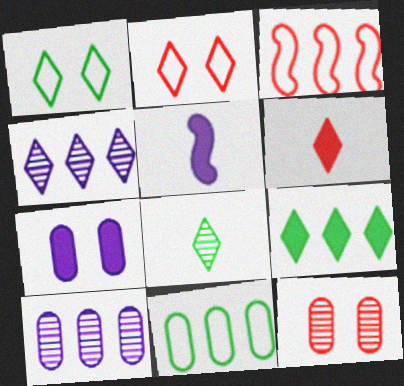[[1, 4, 6], 
[1, 8, 9], 
[3, 6, 12], 
[3, 7, 8], 
[3, 9, 10]]